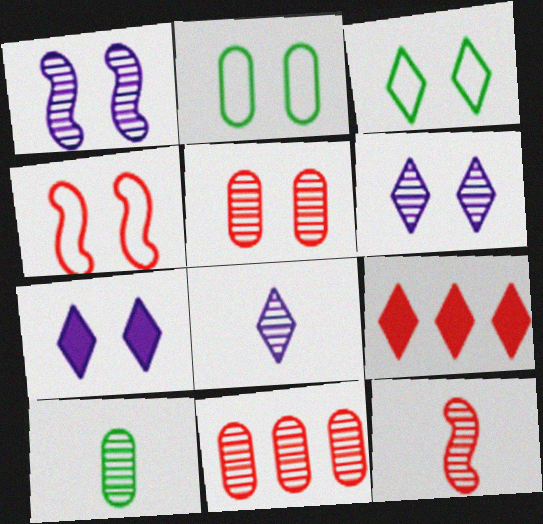[[3, 8, 9], 
[8, 10, 12]]